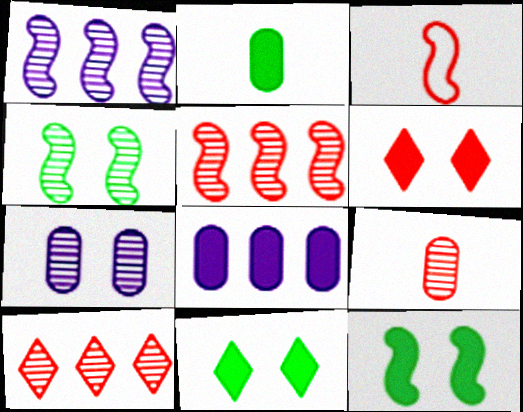[[1, 3, 12]]